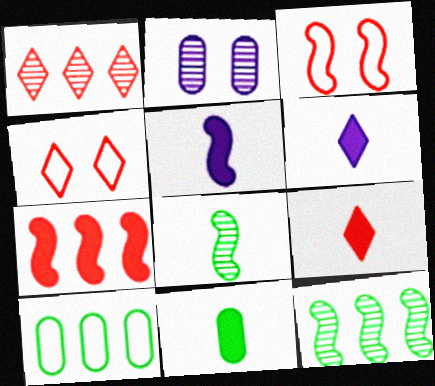[[1, 2, 8], 
[1, 4, 9], 
[3, 5, 12], 
[5, 9, 11]]